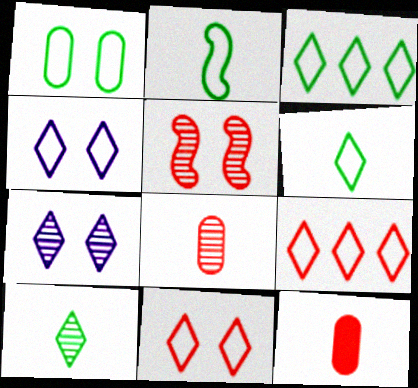[[1, 2, 3], 
[4, 6, 9], 
[5, 9, 12]]